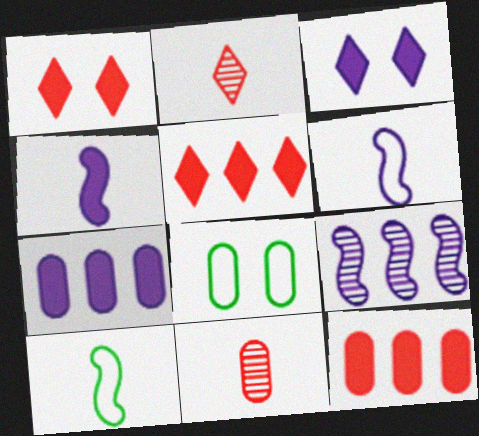[[3, 4, 7], 
[7, 8, 11]]